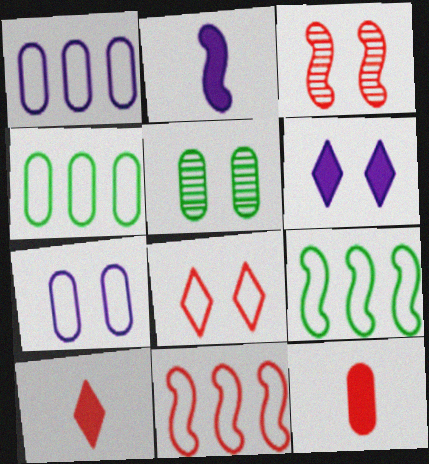[[1, 5, 12], 
[2, 3, 9]]